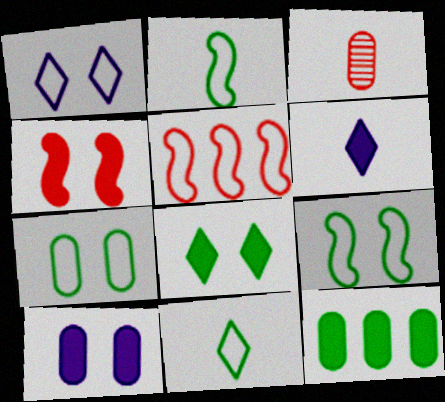[[2, 3, 6], 
[4, 6, 12], 
[4, 8, 10]]